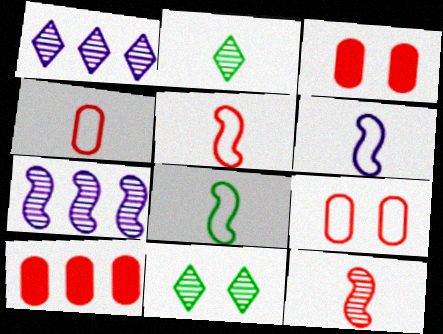[[1, 3, 8], 
[5, 6, 8], 
[6, 10, 11]]